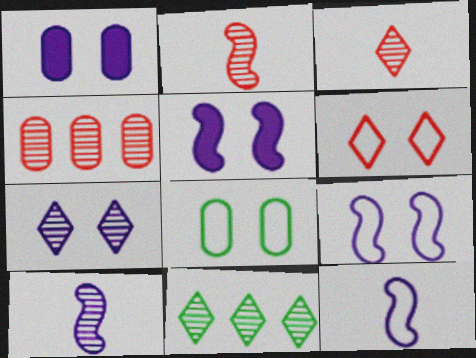[[1, 7, 9], 
[3, 7, 11], 
[6, 8, 9]]